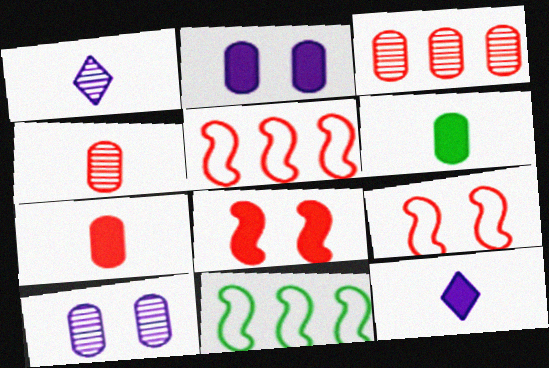[]